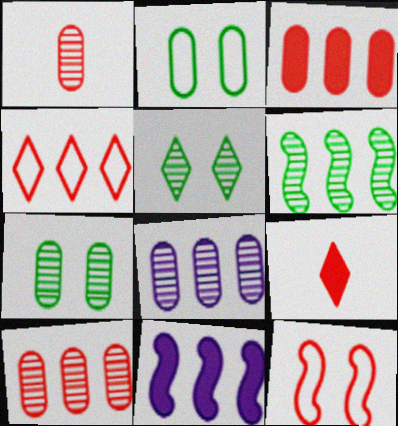[[1, 7, 8], 
[9, 10, 12]]